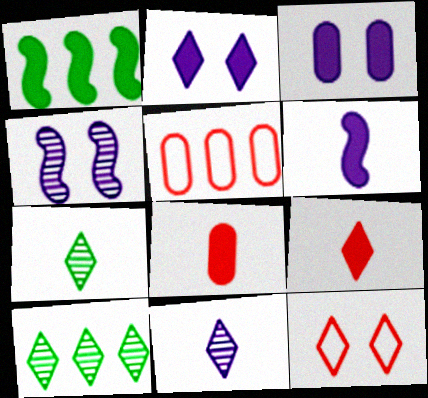[[1, 2, 8], 
[1, 3, 9]]